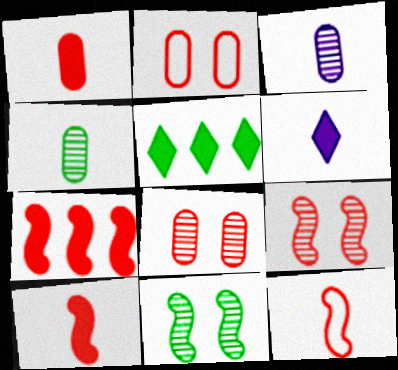[[4, 6, 12], 
[7, 9, 12]]